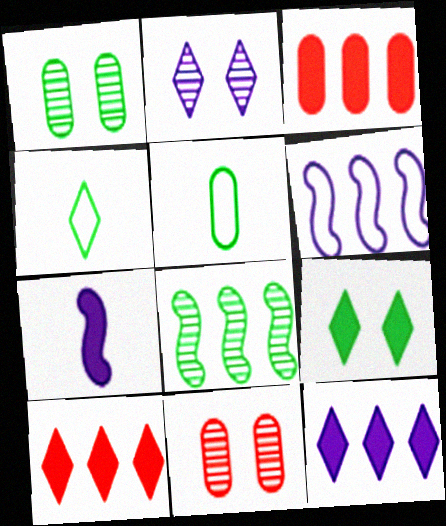[[2, 4, 10], 
[3, 7, 9], 
[5, 8, 9]]